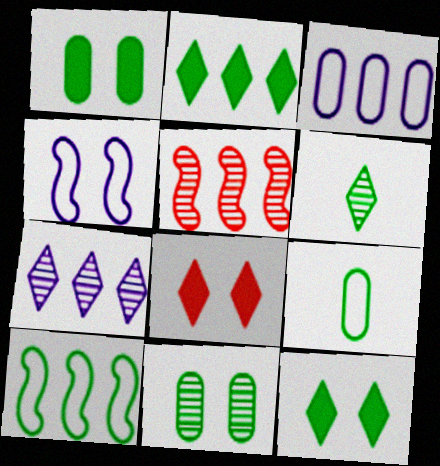[[1, 6, 10], 
[2, 3, 5], 
[4, 8, 11]]